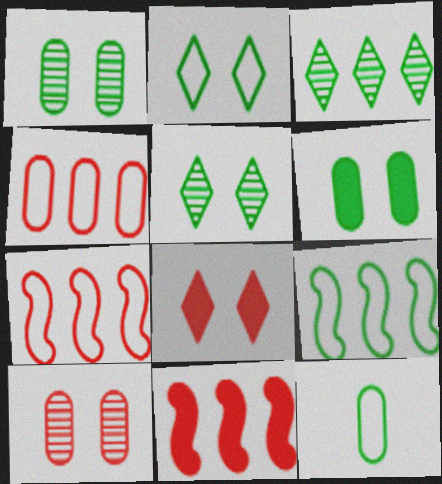[[2, 9, 12]]